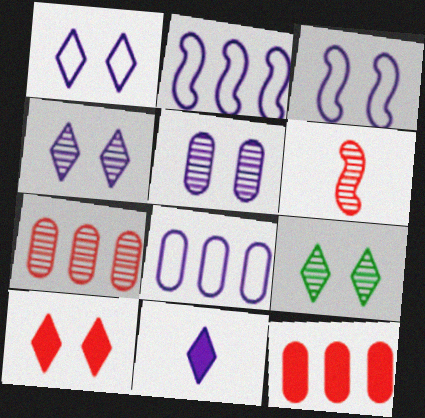[[1, 9, 10], 
[2, 5, 11]]